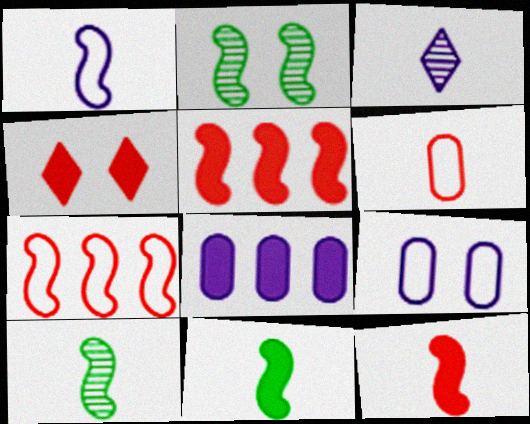[[1, 2, 5], 
[1, 10, 12], 
[2, 4, 9], 
[3, 6, 11], 
[4, 8, 11]]